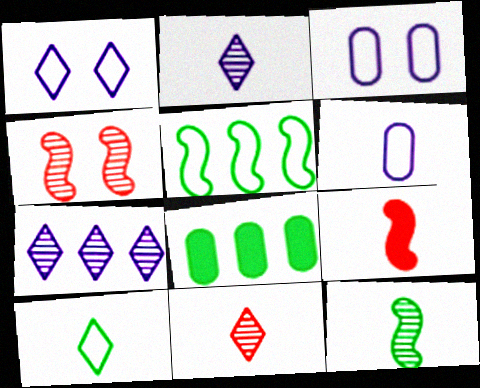[]